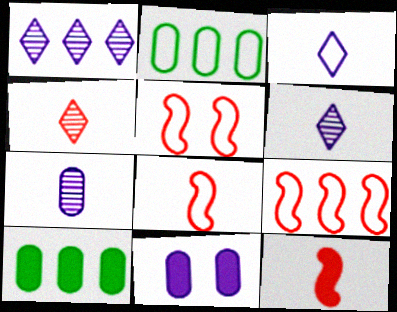[[1, 9, 10], 
[2, 3, 5], 
[5, 6, 10], 
[5, 8, 9]]